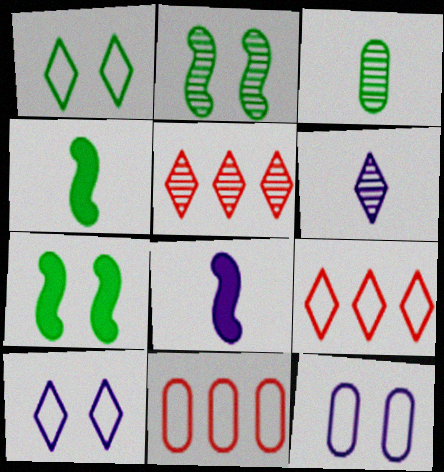[[4, 5, 12], 
[6, 7, 11]]